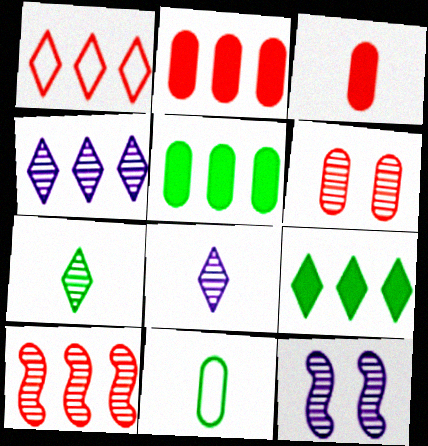[[1, 2, 10], 
[1, 4, 9]]